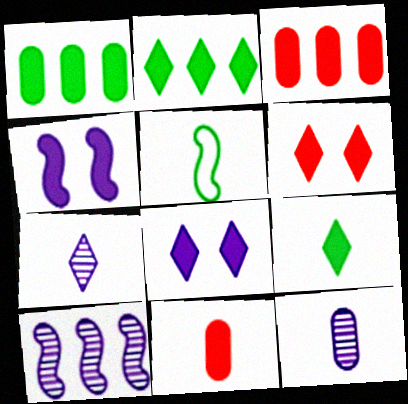[[2, 4, 11], 
[3, 4, 9], 
[5, 7, 11]]